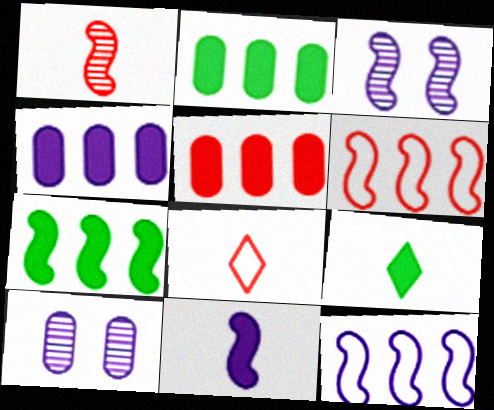[[2, 3, 8], 
[2, 4, 5], 
[3, 11, 12], 
[6, 9, 10], 
[7, 8, 10]]